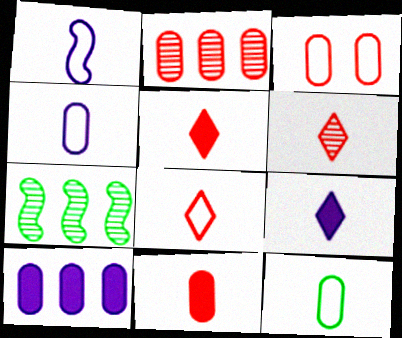[[1, 8, 12], 
[2, 3, 11], 
[3, 7, 9], 
[5, 6, 8]]